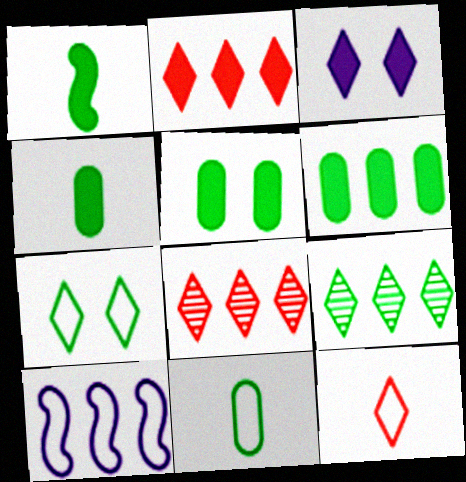[[3, 9, 12], 
[4, 5, 6], 
[6, 8, 10]]